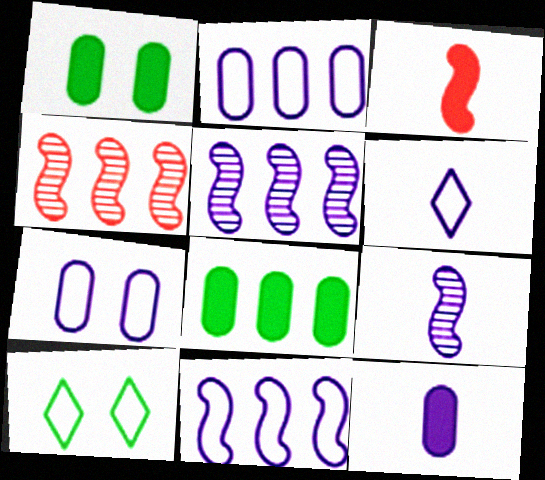[[1, 4, 6], 
[4, 10, 12], 
[6, 7, 11], 
[6, 9, 12]]